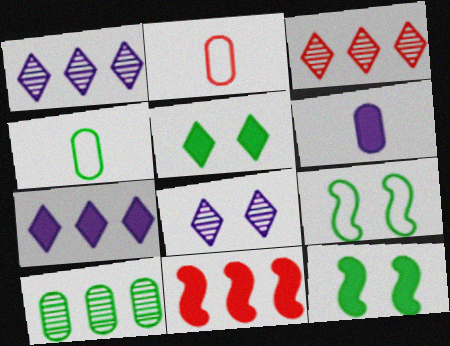[[1, 2, 12], 
[3, 6, 9], 
[4, 8, 11], 
[5, 6, 11]]